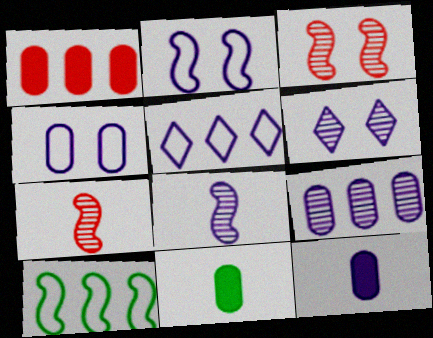[[3, 5, 11], 
[4, 9, 12], 
[6, 8, 9]]